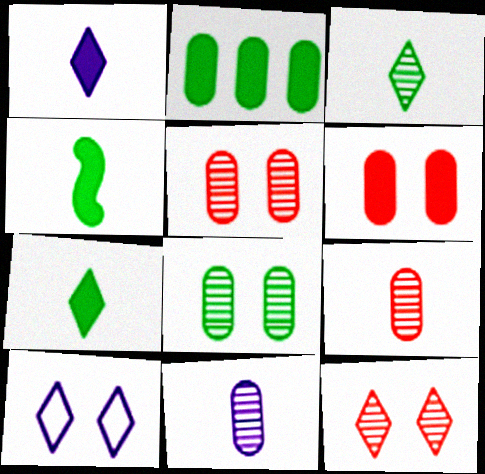[]